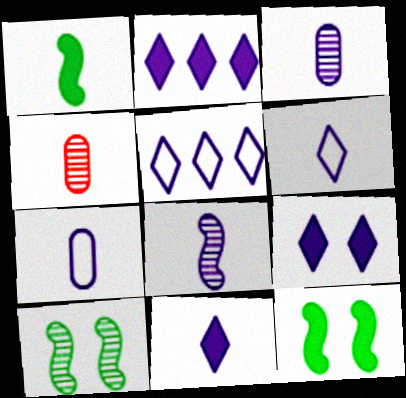[[1, 4, 6], 
[2, 9, 11], 
[4, 5, 12], 
[7, 8, 11]]